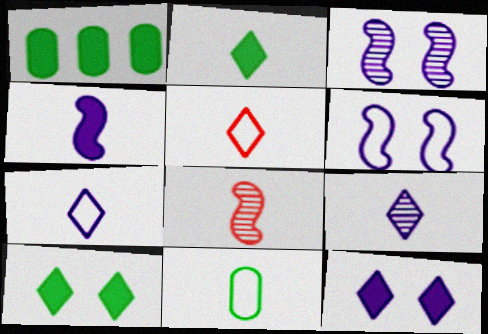[[1, 3, 5], 
[2, 5, 9]]